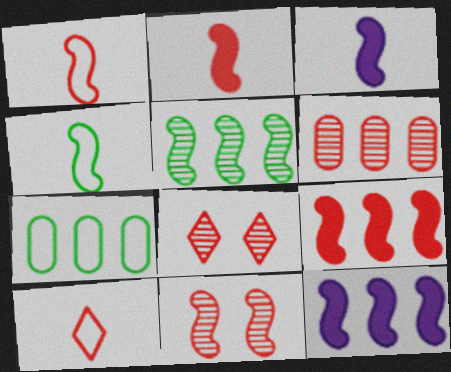[[1, 9, 11], 
[3, 7, 8], 
[4, 11, 12]]